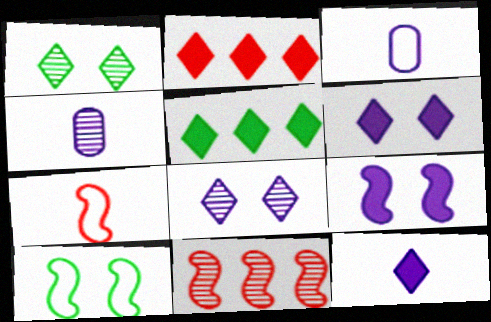[[1, 4, 11], 
[2, 4, 10]]